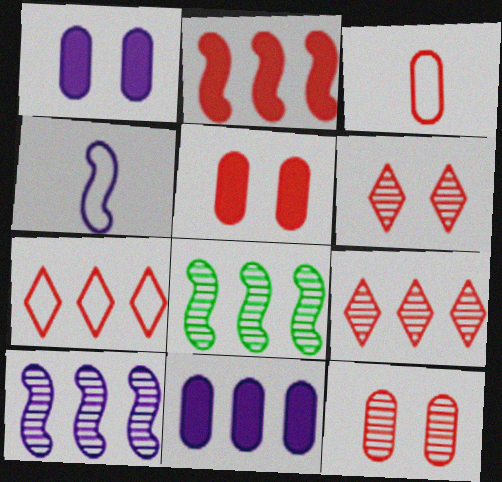[[2, 3, 6], 
[7, 8, 11]]